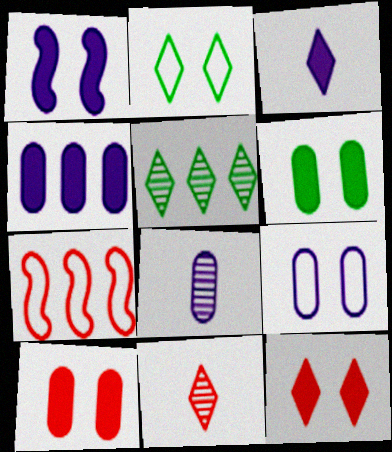[[1, 3, 4], 
[1, 6, 12], 
[4, 5, 7], 
[4, 8, 9], 
[7, 10, 11]]